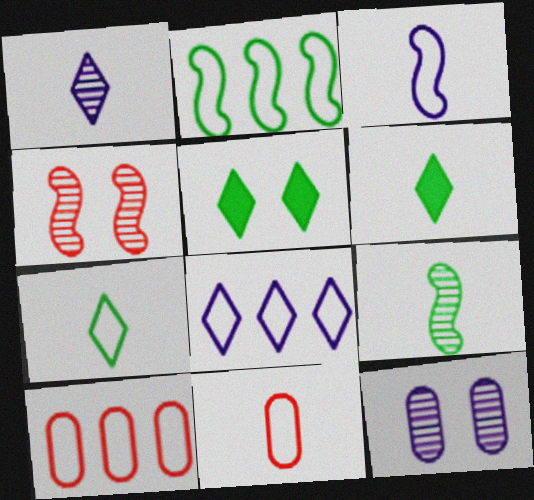[[2, 8, 10], 
[3, 7, 11]]